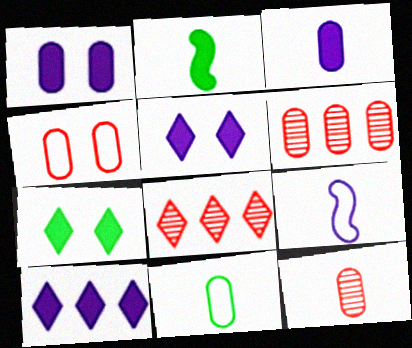[[1, 6, 11], 
[3, 11, 12], 
[6, 7, 9]]